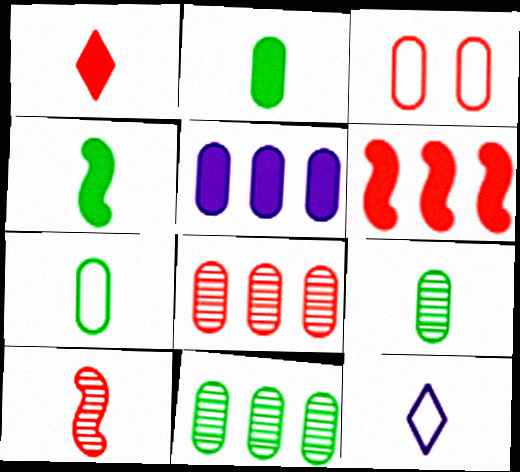[[2, 7, 9], 
[2, 10, 12], 
[3, 5, 9]]